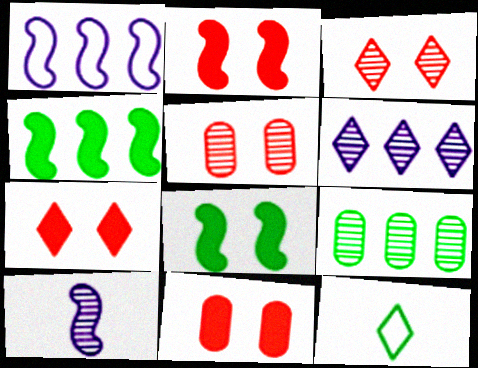[[2, 7, 11], 
[3, 9, 10], 
[6, 7, 12], 
[8, 9, 12]]